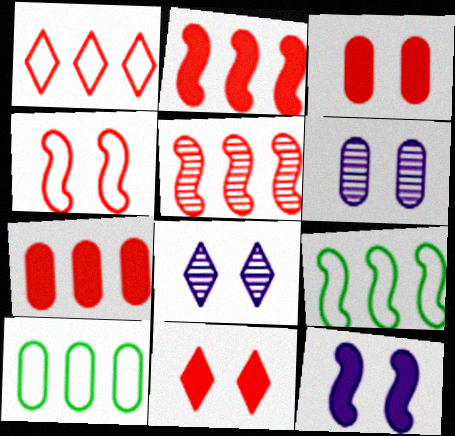[[1, 5, 7]]